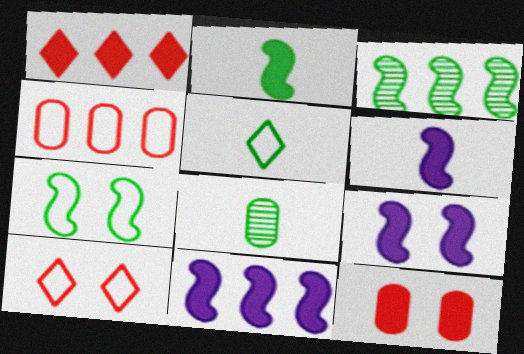[[2, 3, 7], 
[2, 5, 8], 
[6, 9, 11], 
[8, 10, 11]]